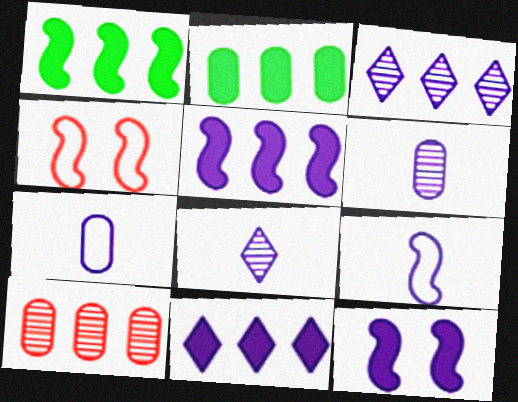[[2, 4, 8], 
[3, 7, 12]]